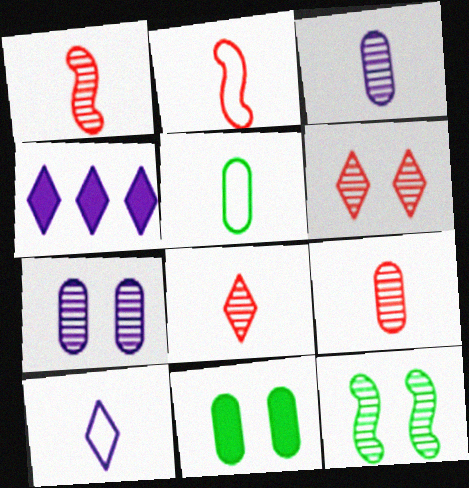[[1, 8, 9], 
[2, 5, 10], 
[6, 7, 12]]